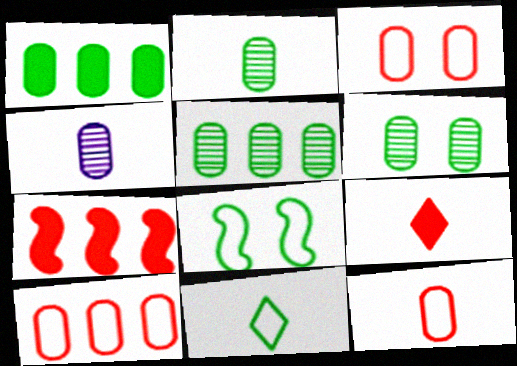[[1, 3, 4], 
[2, 5, 6], 
[3, 10, 12]]